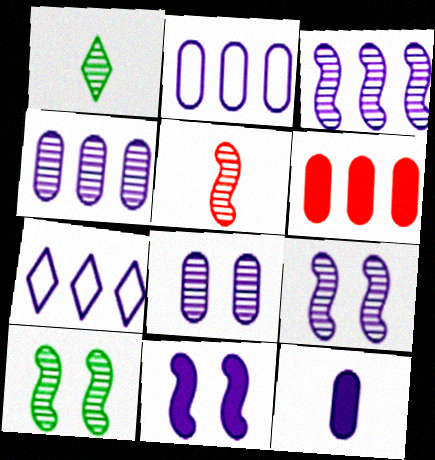[[2, 8, 12], 
[3, 5, 10], 
[7, 9, 12]]